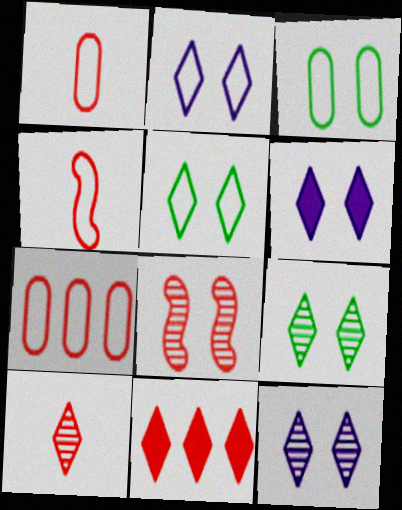[[1, 8, 11], 
[2, 6, 12], 
[3, 6, 8]]